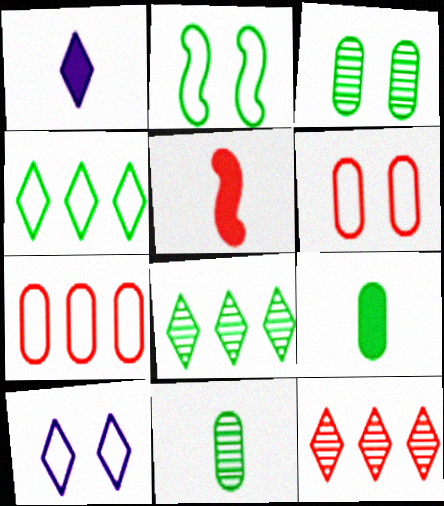[[1, 5, 9], 
[2, 6, 10], 
[2, 8, 9], 
[5, 6, 12]]